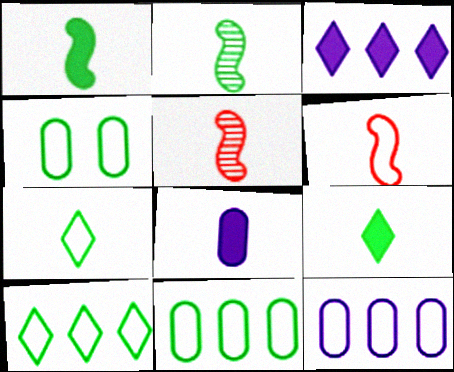[[3, 4, 5], 
[5, 7, 8]]